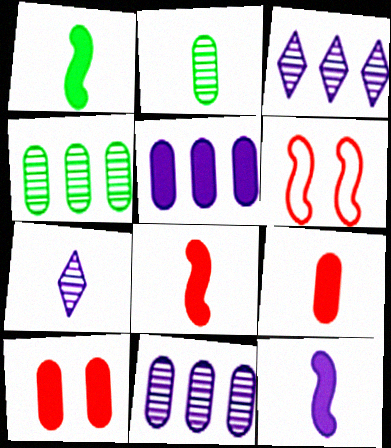[[1, 8, 12]]